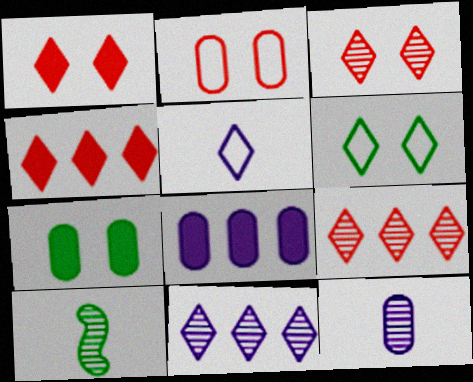[]